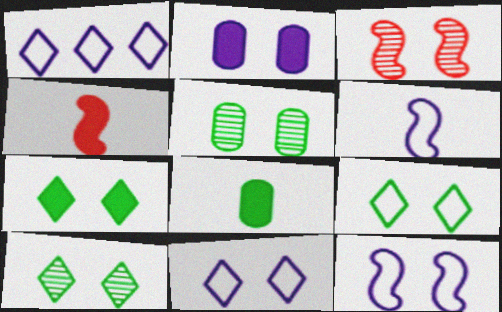[[1, 3, 8], 
[1, 4, 5], 
[2, 3, 9], 
[7, 9, 10]]